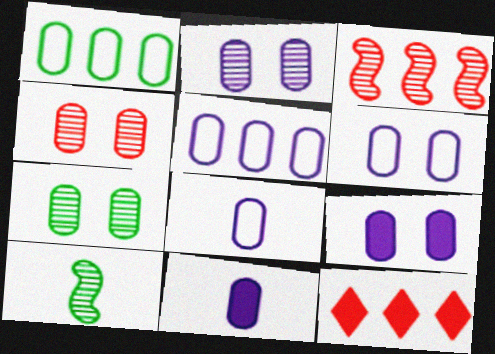[[1, 4, 11], 
[2, 4, 7], 
[2, 5, 11], 
[2, 6, 9], 
[5, 6, 8], 
[6, 10, 12]]